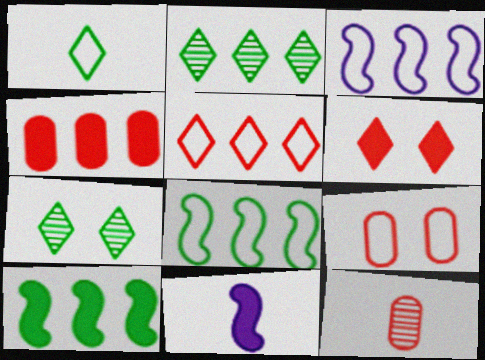[[1, 3, 9], 
[1, 11, 12], 
[2, 3, 4], 
[2, 9, 11], 
[4, 9, 12]]